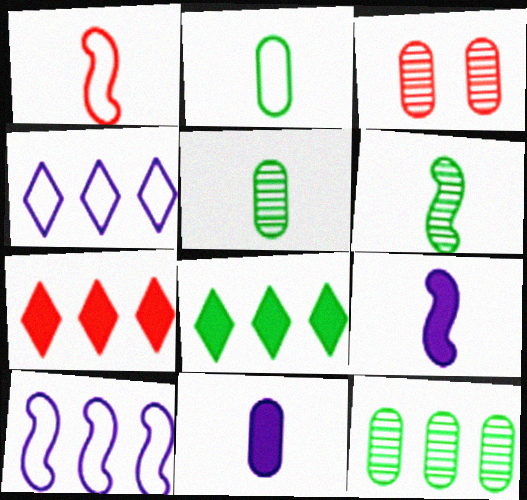[[1, 3, 7], 
[1, 6, 9], 
[7, 10, 12]]